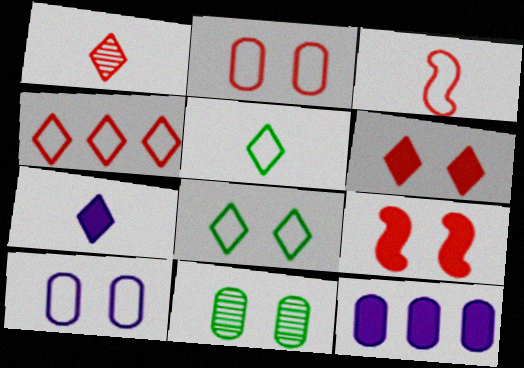[[1, 4, 6], 
[1, 5, 7], 
[2, 3, 4]]